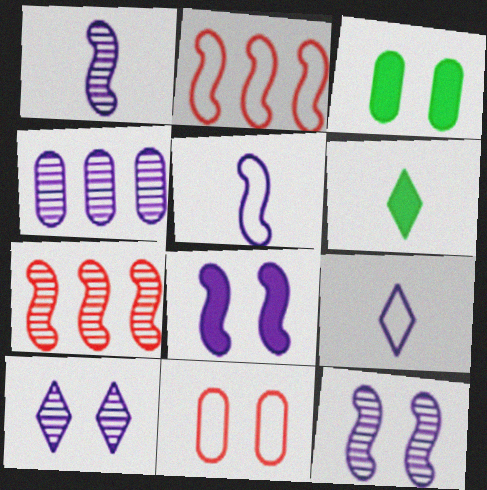[[1, 4, 10], 
[3, 7, 9], 
[4, 8, 9]]